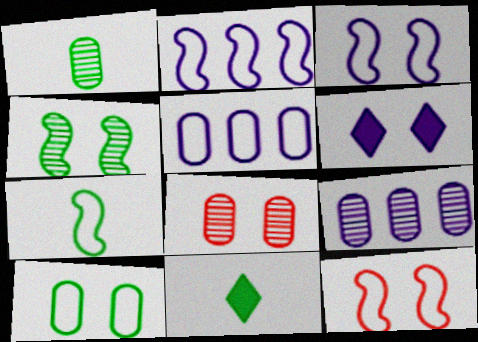[[1, 7, 11], 
[1, 8, 9], 
[2, 7, 12], 
[2, 8, 11], 
[9, 11, 12]]